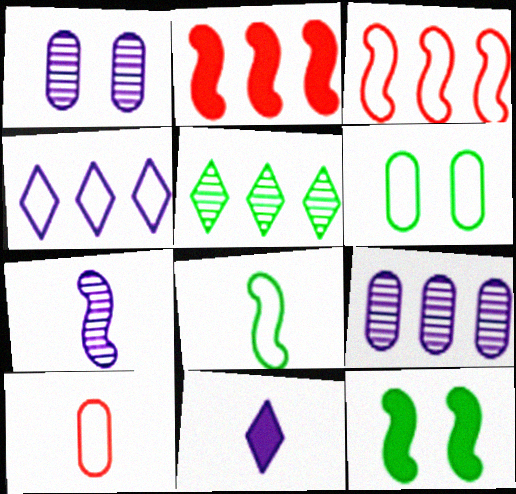[[3, 7, 12]]